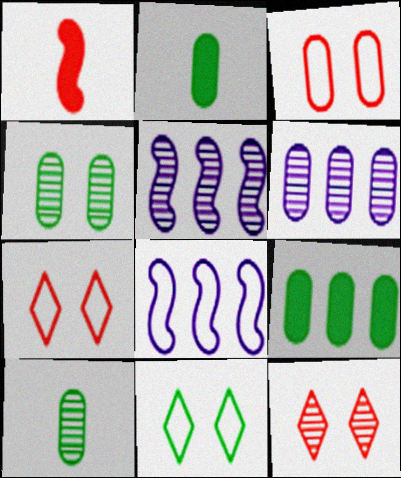[[1, 6, 11], 
[2, 3, 6], 
[2, 5, 7], 
[2, 8, 12], 
[5, 10, 12]]